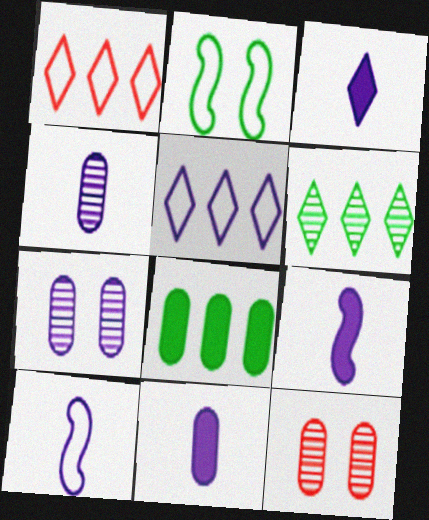[[3, 4, 10], 
[3, 9, 11], 
[5, 7, 9]]